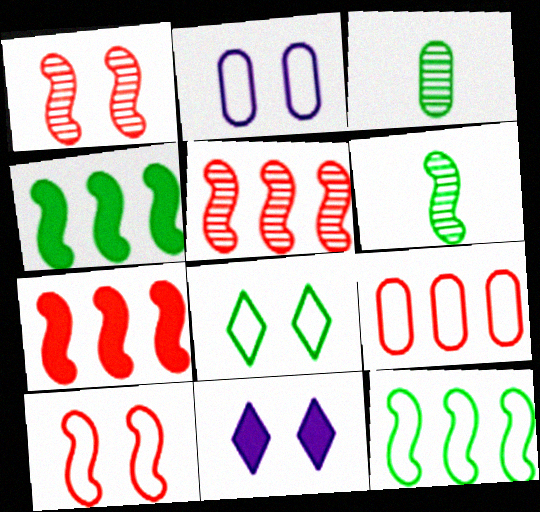[[2, 8, 10], 
[3, 4, 8], 
[6, 9, 11]]